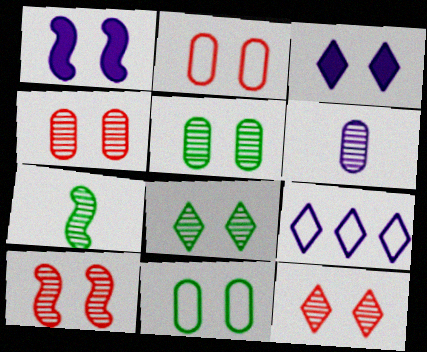[[1, 2, 8], 
[1, 6, 9], 
[1, 11, 12], 
[3, 10, 11], 
[4, 10, 12]]